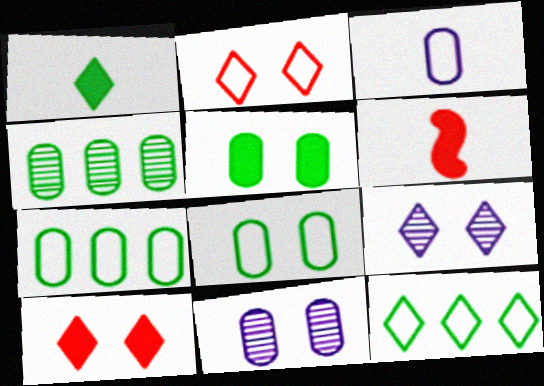[[6, 7, 9], 
[6, 11, 12]]